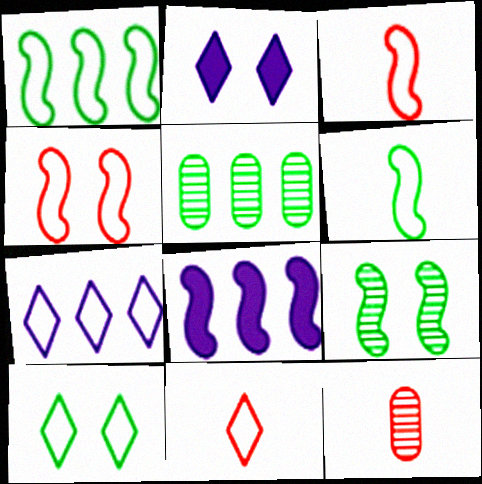[[1, 2, 12], 
[2, 3, 5], 
[3, 8, 9], 
[7, 10, 11], 
[8, 10, 12]]